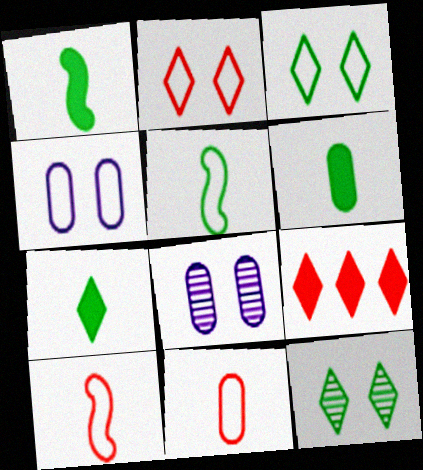[[1, 6, 7], 
[5, 8, 9]]